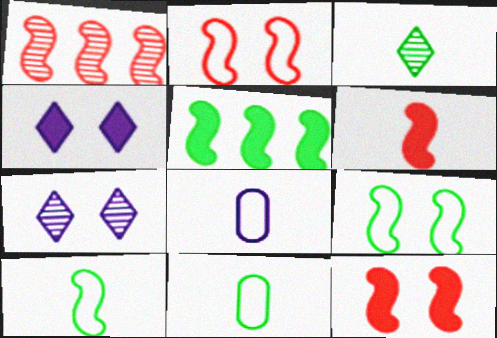[[1, 2, 6], 
[1, 4, 11], 
[3, 6, 8]]